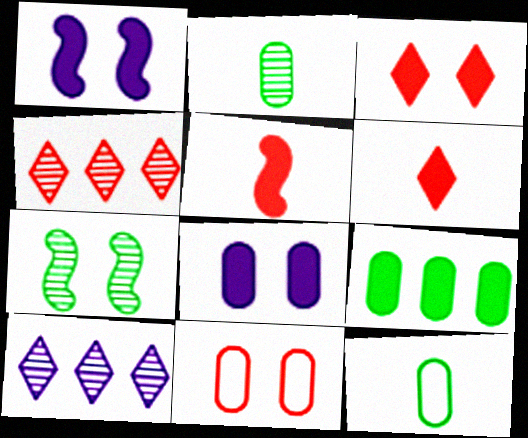[[1, 4, 12], 
[1, 6, 9], 
[4, 5, 11]]